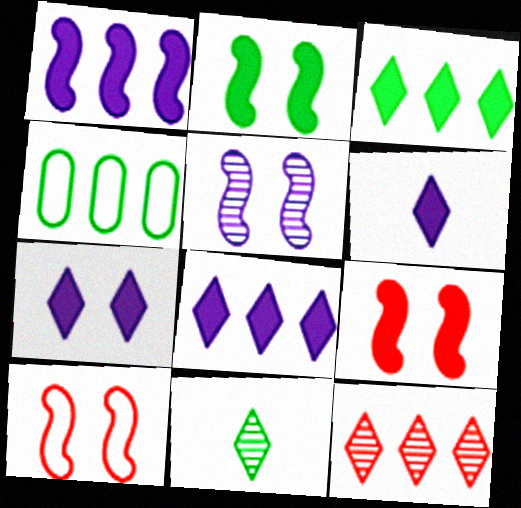[[1, 4, 12], 
[2, 4, 11], 
[2, 5, 10], 
[6, 7, 8]]